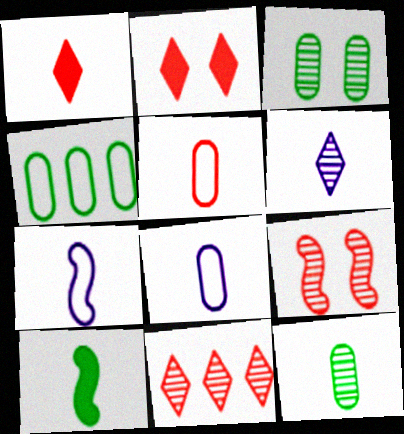[[1, 7, 12], 
[5, 6, 10]]